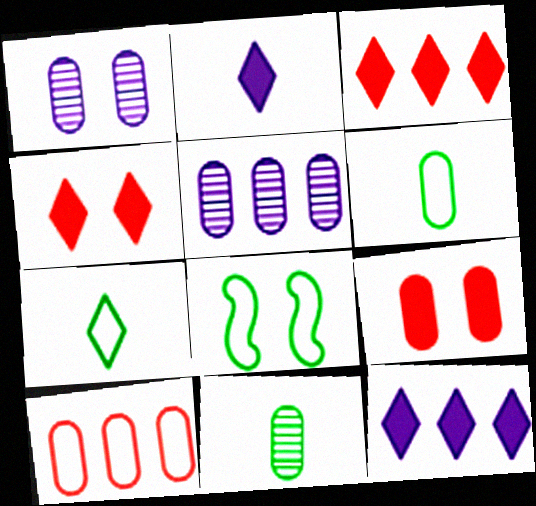[[1, 4, 8], 
[5, 6, 9]]